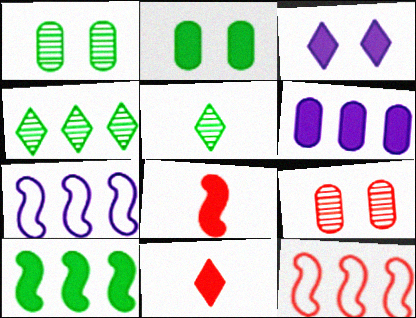[[1, 7, 11], 
[4, 6, 12], 
[9, 11, 12]]